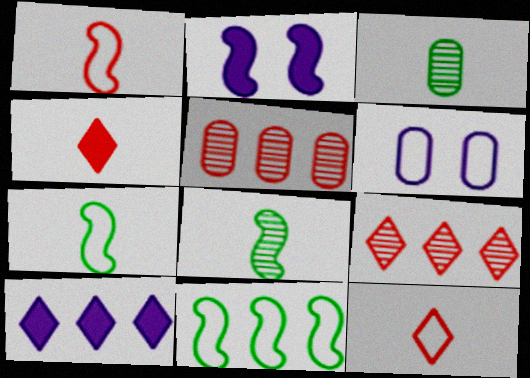[[5, 10, 11], 
[6, 11, 12]]